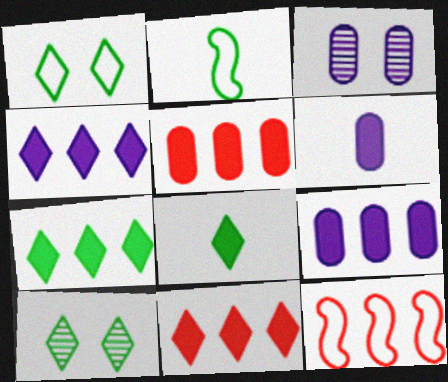[[2, 3, 11], 
[3, 8, 12], 
[4, 7, 11], 
[6, 10, 12]]